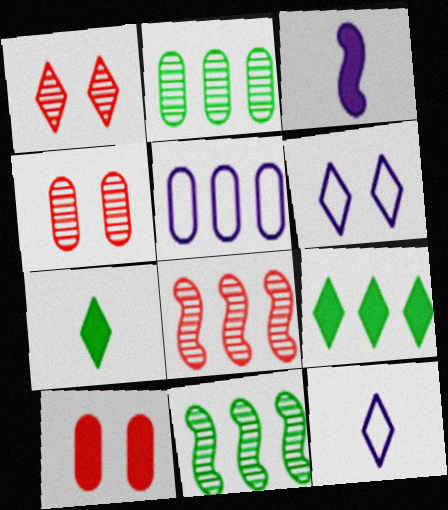[[1, 9, 12], 
[3, 9, 10], 
[5, 8, 9], 
[10, 11, 12]]